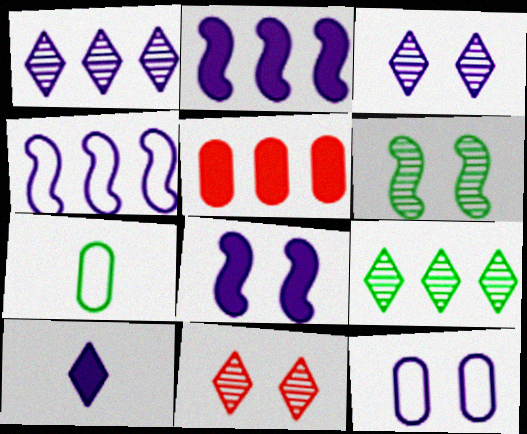[[2, 7, 11], 
[3, 8, 12], 
[4, 5, 9]]